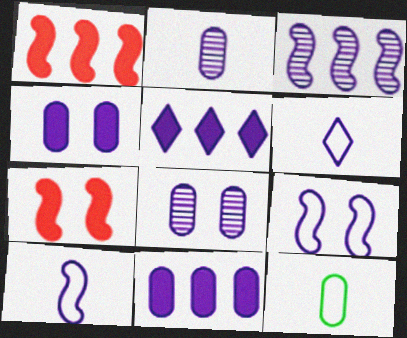[[2, 5, 9], 
[3, 4, 6], 
[5, 8, 10]]